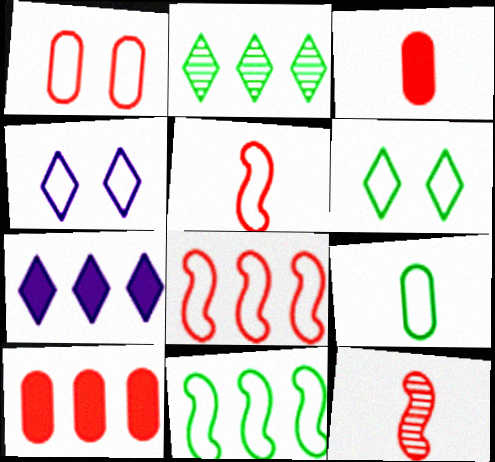[[4, 8, 9], 
[6, 9, 11]]